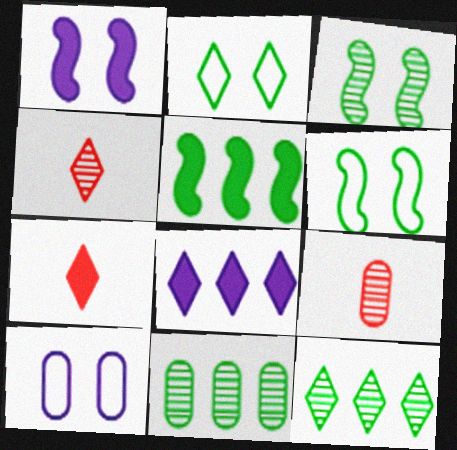[[2, 4, 8], 
[4, 5, 10], 
[6, 8, 9]]